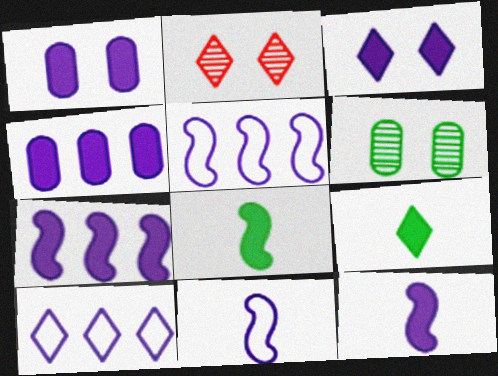[[2, 9, 10], 
[3, 4, 12]]